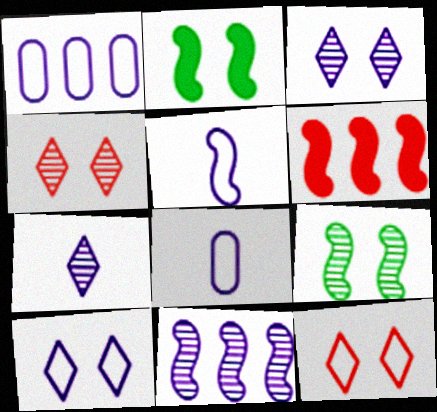[[1, 5, 10], 
[5, 6, 9]]